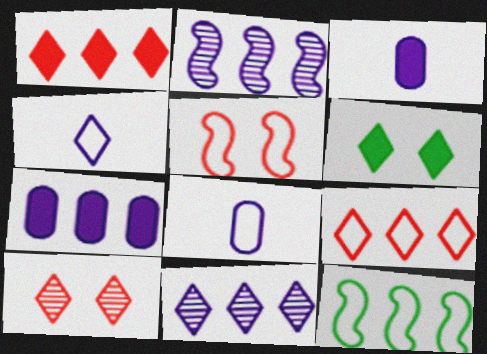[[3, 10, 12]]